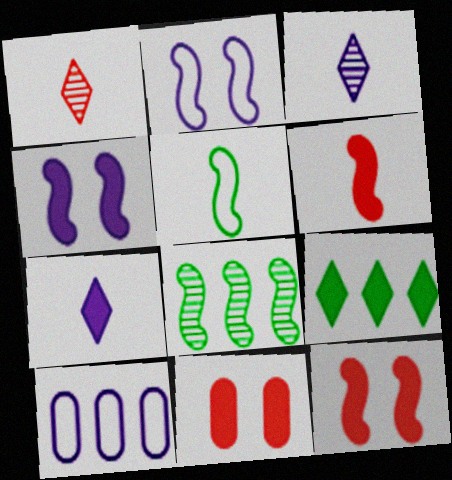[[2, 6, 8], 
[3, 4, 10]]